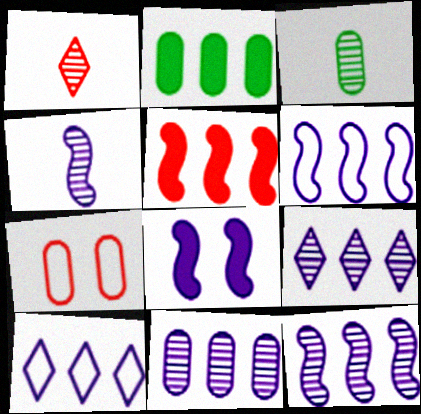[[1, 3, 4], 
[1, 5, 7], 
[4, 6, 8], 
[9, 11, 12]]